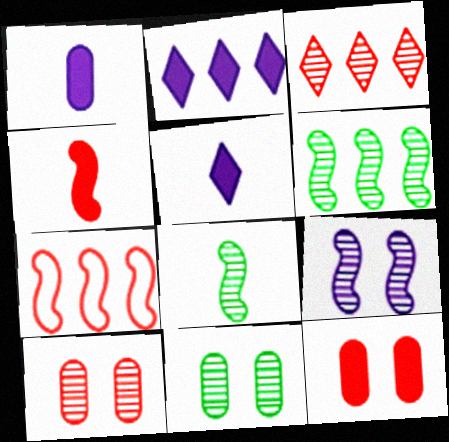[[5, 7, 11]]